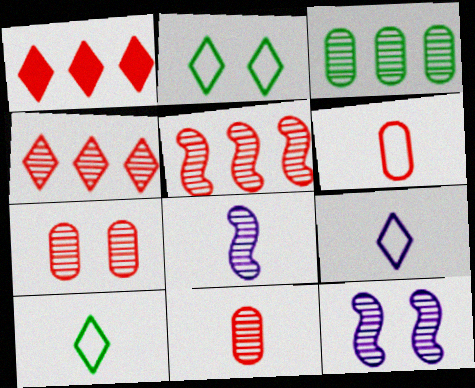[]